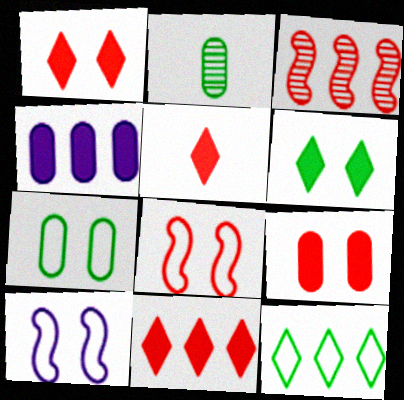[[1, 5, 11], 
[2, 10, 11], 
[3, 4, 12]]